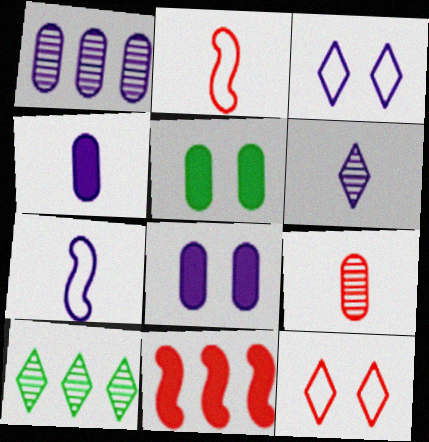[[2, 8, 10], 
[4, 6, 7], 
[9, 11, 12]]